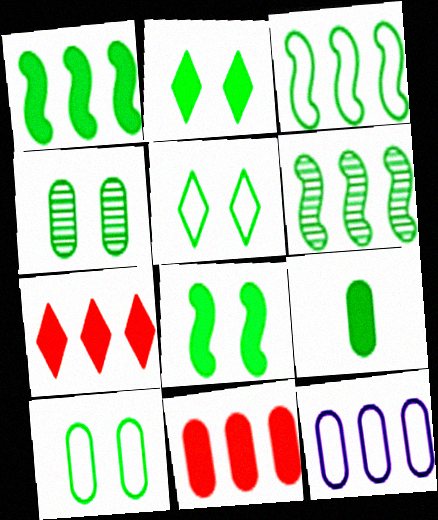[[1, 2, 9], 
[1, 3, 6], 
[4, 5, 8], 
[5, 6, 9], 
[6, 7, 12]]